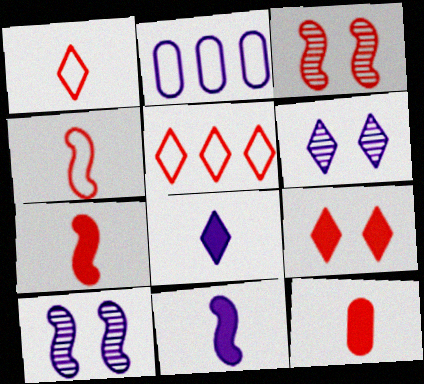[[2, 6, 11], 
[2, 8, 10], 
[3, 5, 12]]